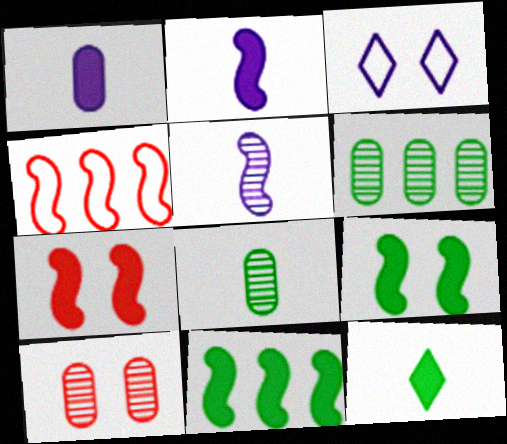[[2, 7, 11], 
[3, 9, 10], 
[4, 5, 9]]